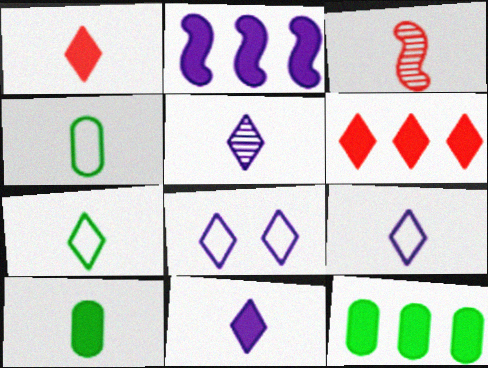[[1, 5, 7], 
[2, 6, 12], 
[3, 4, 11], 
[3, 8, 12], 
[3, 9, 10], 
[5, 9, 11]]